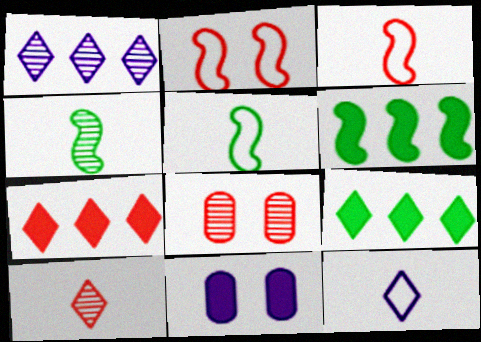[[1, 4, 8], 
[3, 7, 8], 
[6, 8, 12]]